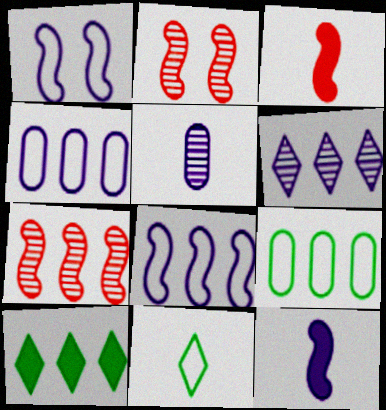[[3, 5, 11], 
[4, 7, 10]]